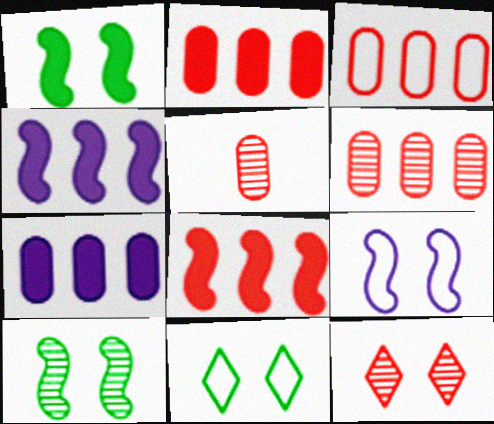[[2, 3, 6], 
[4, 5, 11]]